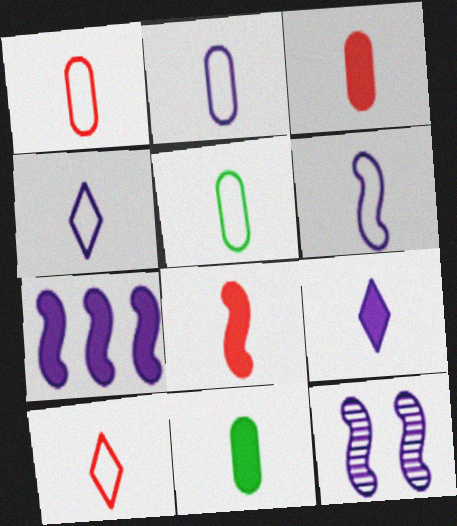[[1, 2, 5], 
[2, 4, 6], 
[5, 6, 10], 
[6, 7, 12], 
[8, 9, 11]]